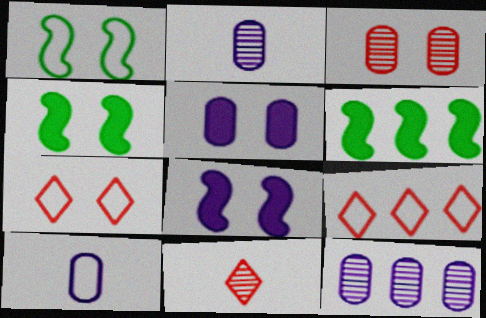[[1, 9, 10], 
[2, 4, 9], 
[2, 6, 7], 
[5, 10, 12], 
[6, 9, 12]]